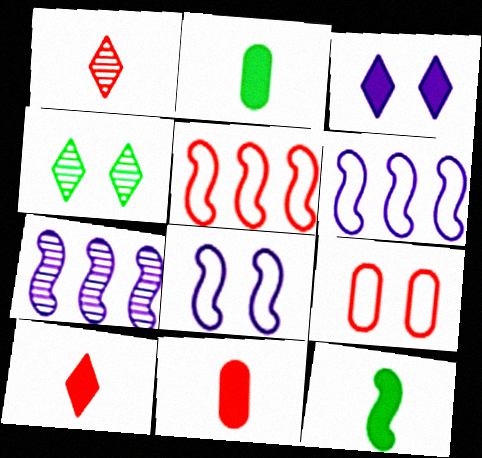[[4, 6, 11]]